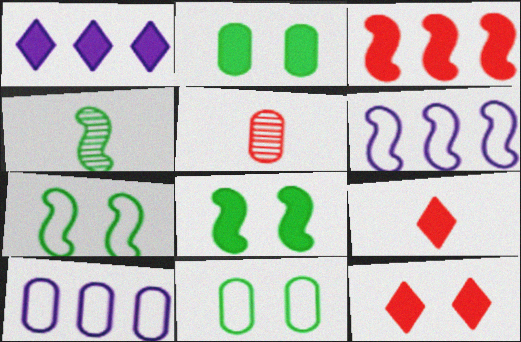[[1, 5, 7], 
[2, 5, 10], 
[4, 10, 12]]